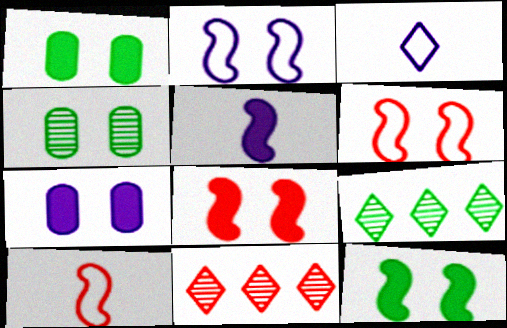[[7, 9, 10]]